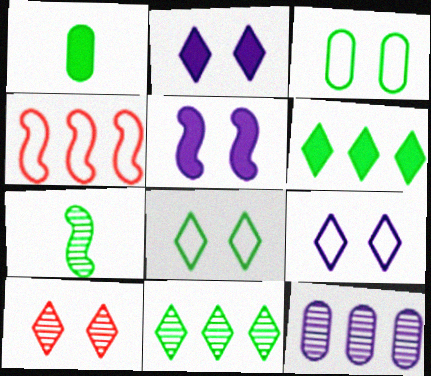[[2, 8, 10], 
[3, 5, 10], 
[3, 6, 7], 
[4, 5, 7], 
[4, 6, 12], 
[7, 10, 12]]